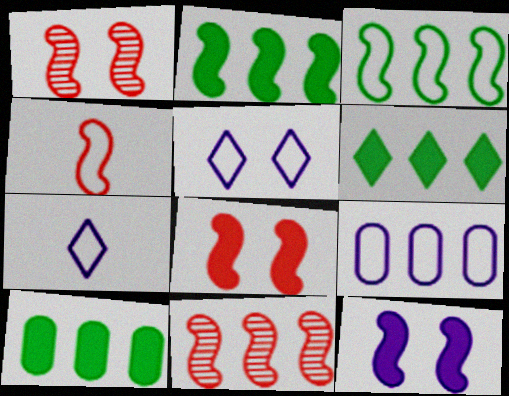[[1, 7, 10], 
[2, 6, 10], 
[4, 8, 11], 
[6, 9, 11]]